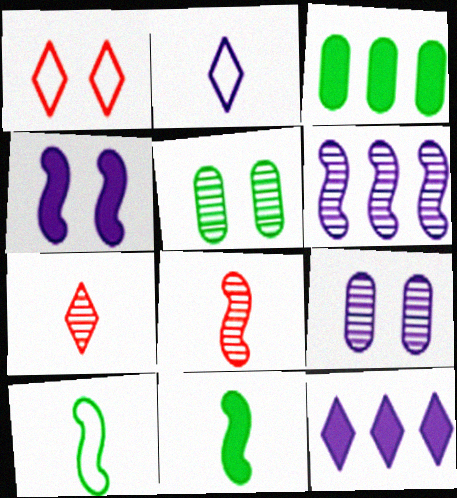[[1, 4, 5], 
[5, 6, 7]]